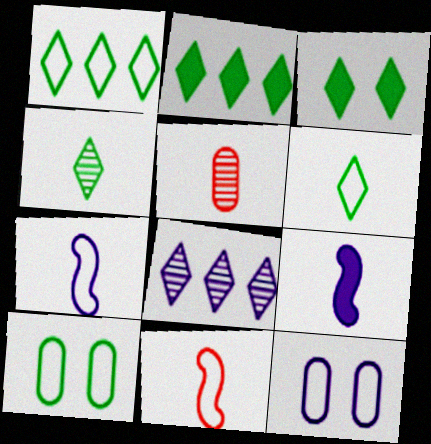[[1, 3, 4], 
[1, 11, 12], 
[5, 6, 9], 
[8, 9, 12]]